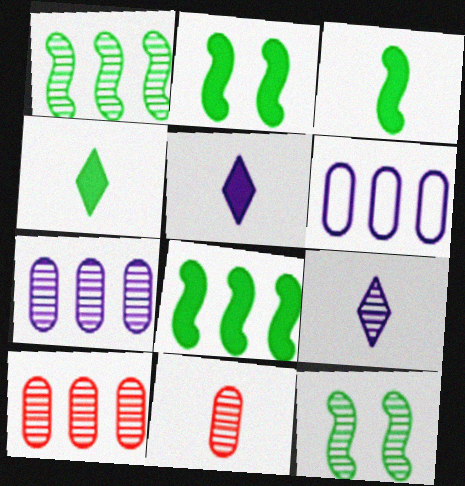[[2, 3, 8], 
[9, 10, 12]]